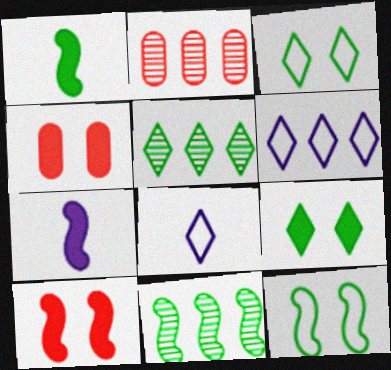[[1, 11, 12], 
[2, 3, 7], 
[4, 8, 11]]